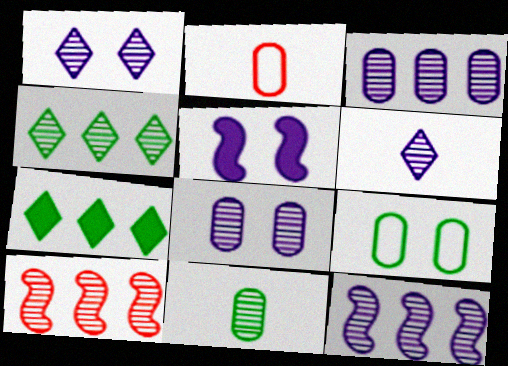[[1, 10, 11], 
[2, 4, 5], 
[3, 4, 10], 
[6, 8, 12]]